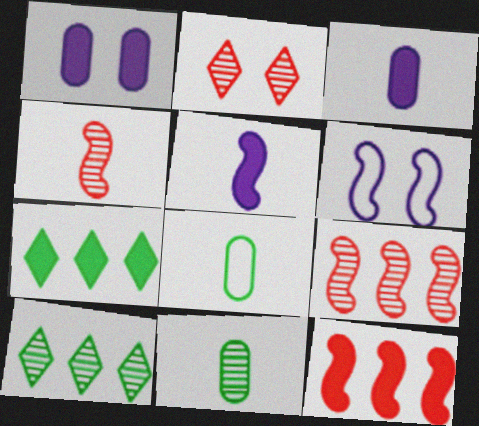[]